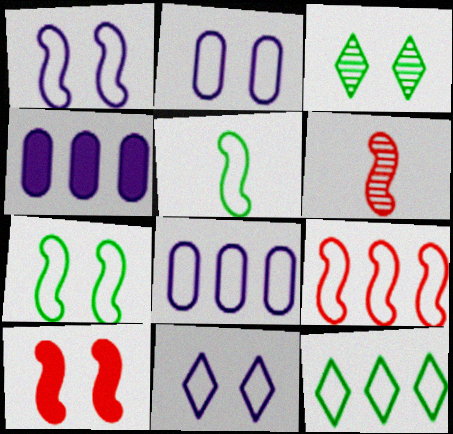[[1, 2, 11], 
[1, 5, 9], 
[2, 3, 10], 
[6, 9, 10], 
[8, 9, 12]]